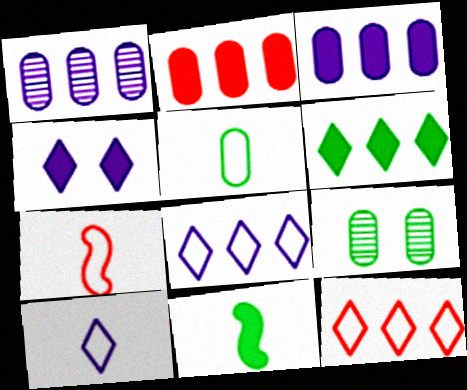[[2, 4, 11], 
[5, 7, 10]]